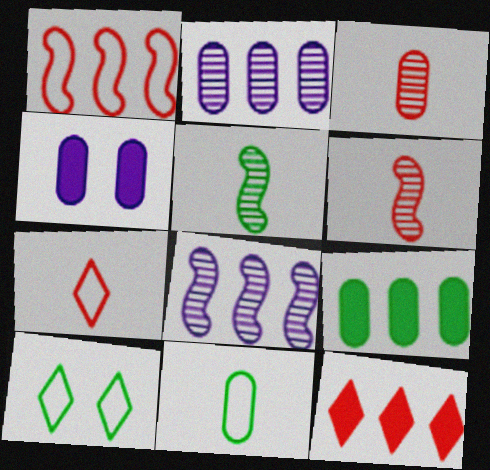[[5, 9, 10]]